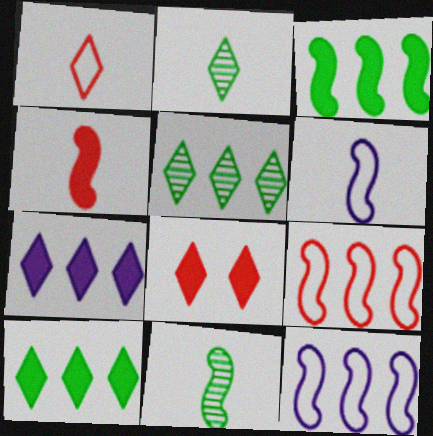[[4, 6, 11]]